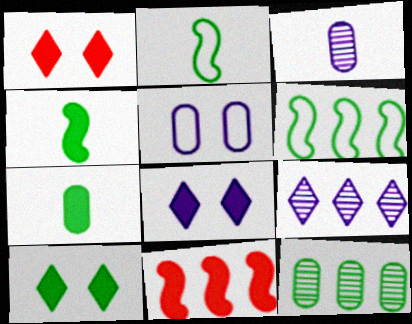[[1, 3, 6], 
[1, 8, 10], 
[2, 10, 12], 
[7, 8, 11]]